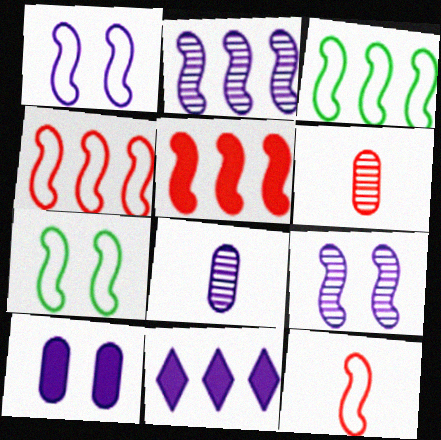[[1, 3, 12], 
[1, 8, 11], 
[2, 3, 5], 
[6, 7, 11]]